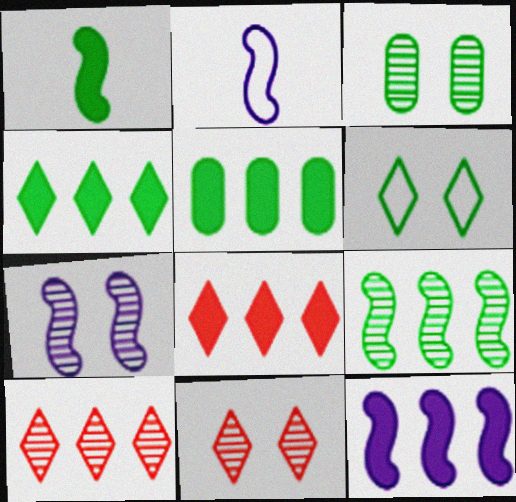[[2, 3, 8], 
[2, 5, 11], 
[2, 7, 12], 
[3, 7, 11], 
[5, 8, 12]]